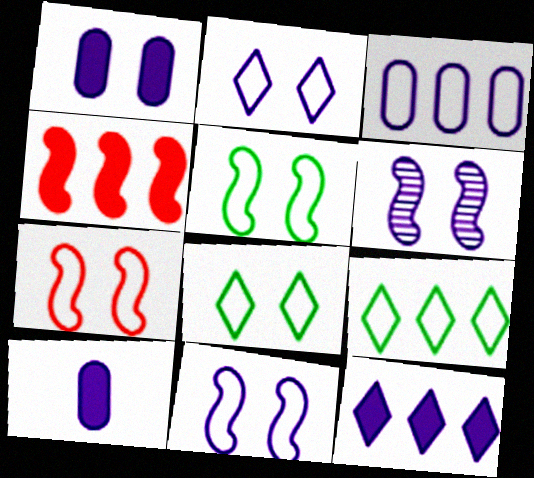[[1, 2, 6], 
[5, 7, 11]]